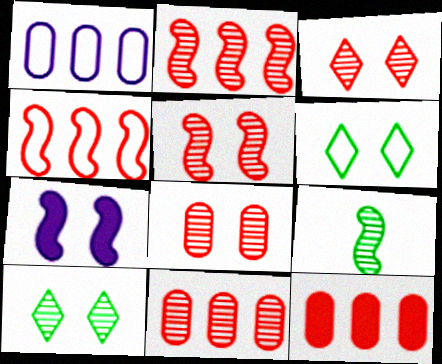[[3, 5, 8], 
[4, 7, 9], 
[6, 7, 8]]